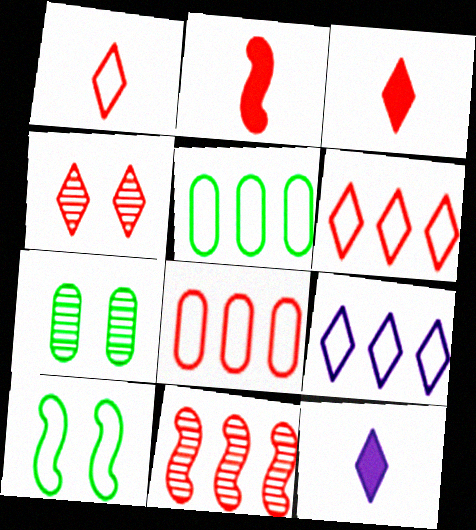[[2, 4, 8], 
[2, 7, 9], 
[3, 4, 6]]